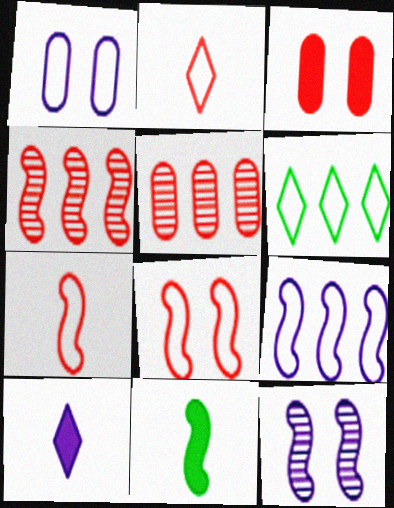[[1, 6, 7], 
[2, 3, 4]]